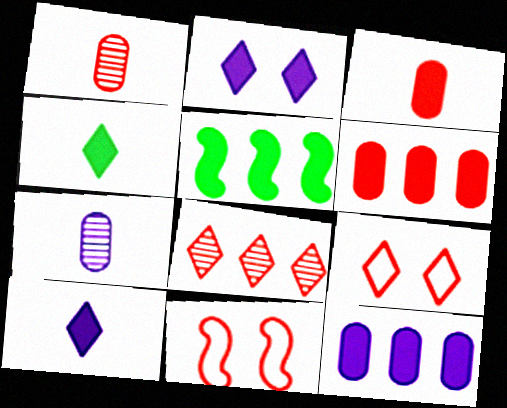[[2, 3, 5], 
[3, 8, 11], 
[5, 7, 9]]